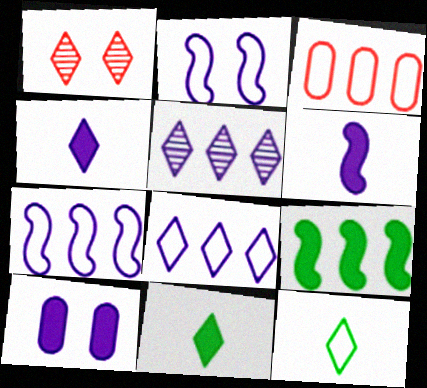[[1, 8, 11], 
[2, 3, 12], 
[3, 5, 9]]